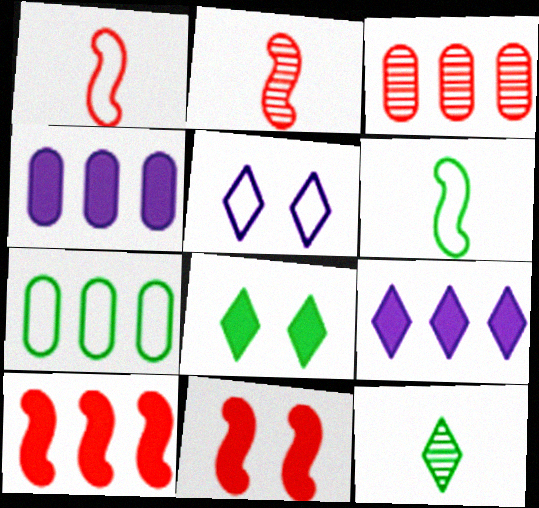[[1, 5, 7], 
[3, 4, 7]]